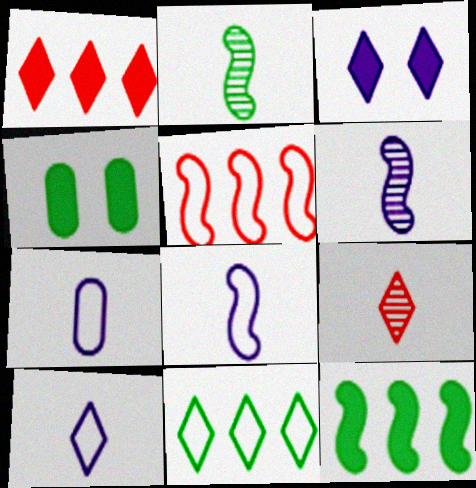[[2, 4, 11], 
[3, 9, 11], 
[7, 8, 10]]